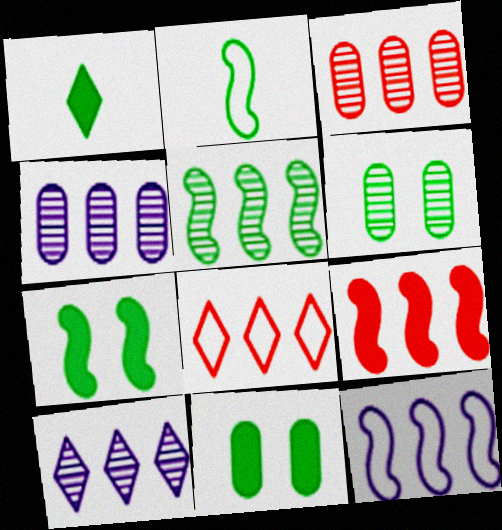[[2, 5, 7], 
[3, 5, 10], 
[3, 8, 9], 
[5, 9, 12]]